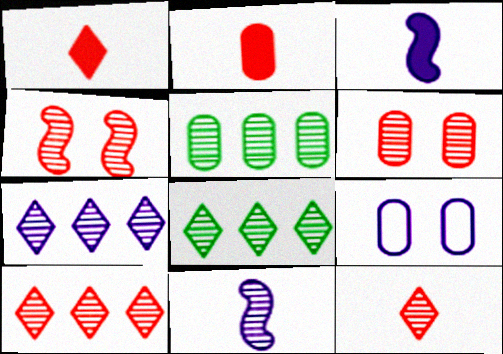[[2, 5, 9], 
[3, 7, 9], 
[6, 8, 11], 
[7, 8, 10]]